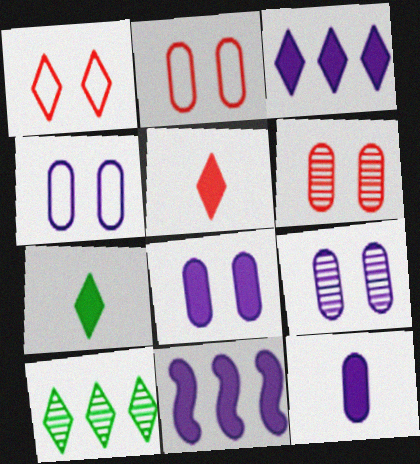[[4, 8, 9]]